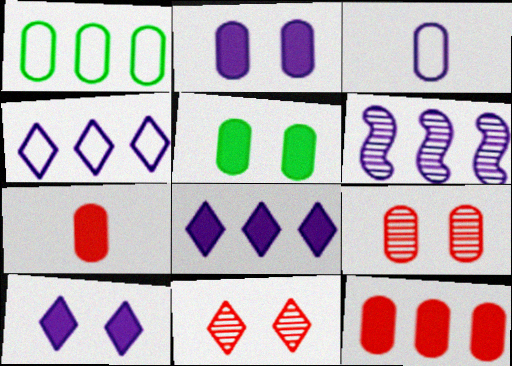[[3, 6, 10]]